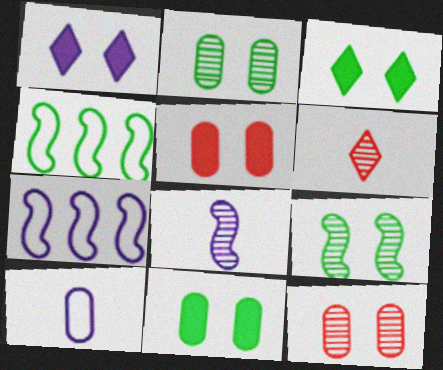[[6, 7, 11]]